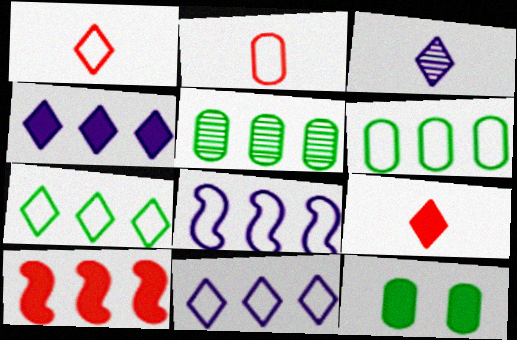[[5, 10, 11]]